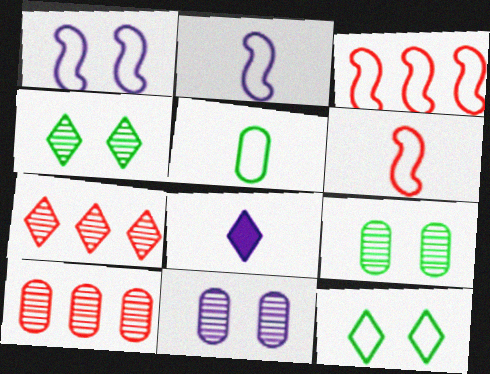[[3, 8, 9], 
[7, 8, 12]]